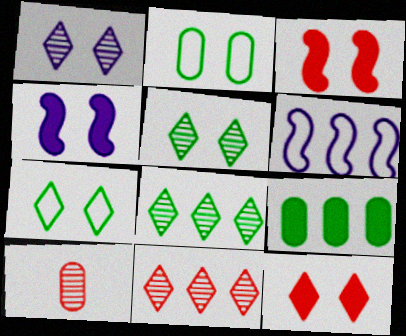[[1, 2, 3], 
[1, 7, 12], 
[6, 9, 11]]